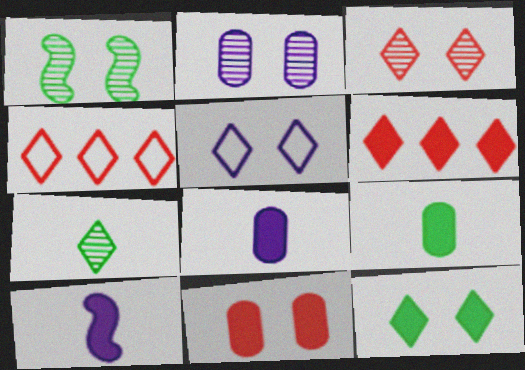[[1, 2, 3], 
[1, 4, 8], 
[1, 5, 11], 
[3, 5, 12], 
[5, 6, 7]]